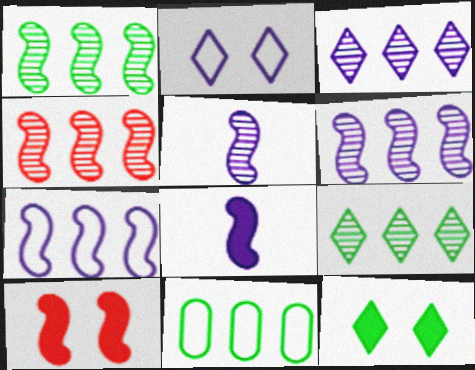[[1, 4, 6]]